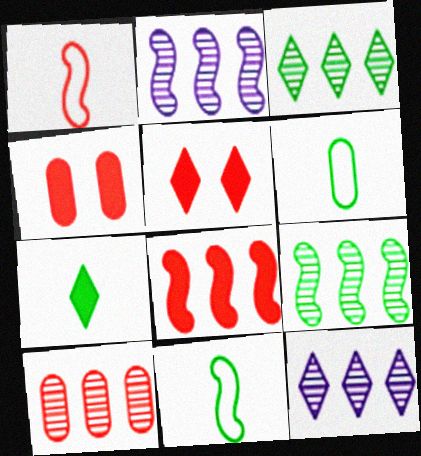[[1, 5, 10], 
[2, 3, 10], 
[2, 5, 6], 
[4, 11, 12], 
[9, 10, 12]]